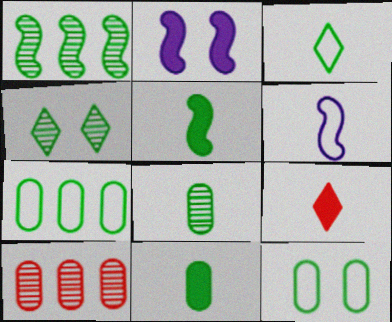[[1, 4, 8], 
[2, 3, 10], 
[3, 5, 8], 
[4, 5, 7], 
[6, 8, 9]]